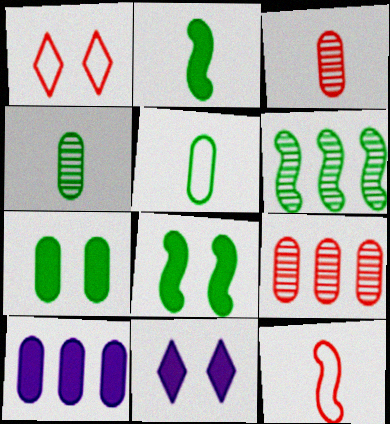[]